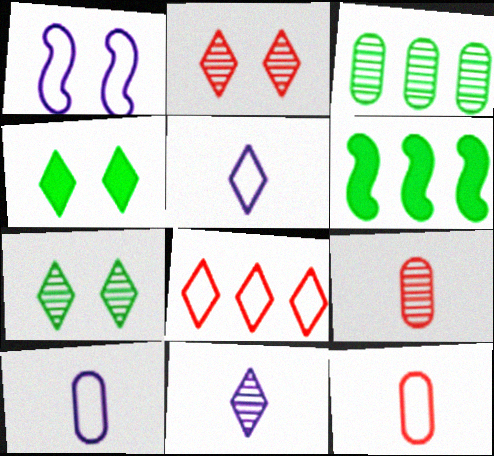[[2, 6, 10], 
[4, 8, 11]]